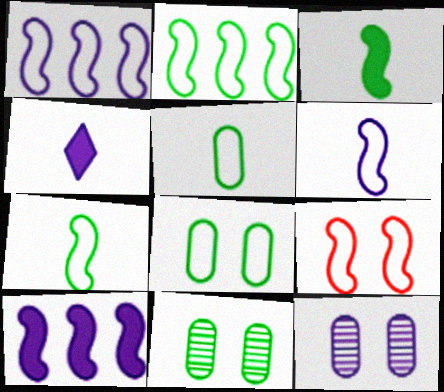[[1, 4, 12], 
[1, 7, 9], 
[2, 6, 9]]